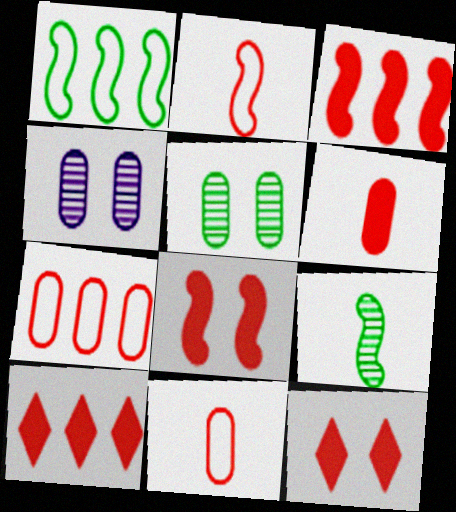[[3, 6, 12], 
[6, 8, 10]]